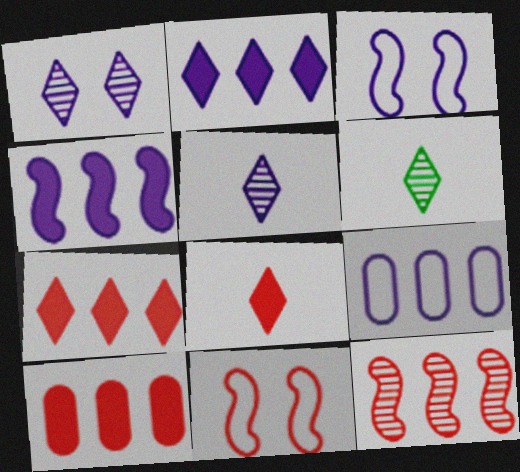[[3, 6, 10]]